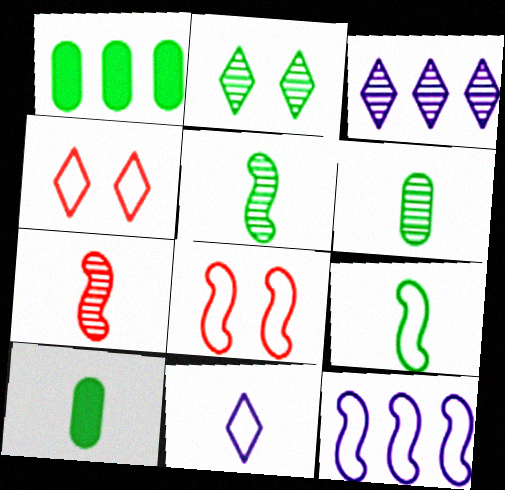[[1, 2, 9], 
[3, 8, 10], 
[7, 10, 11], 
[8, 9, 12]]